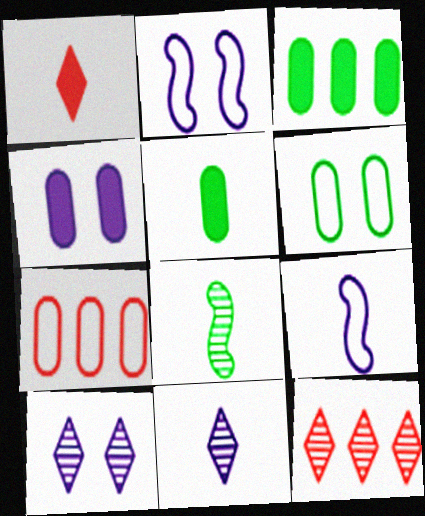[[2, 4, 10], 
[2, 5, 12]]